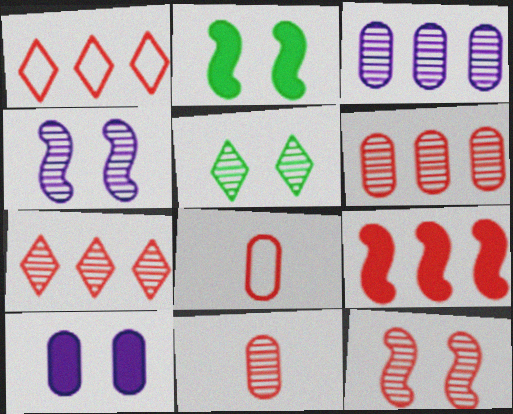[[1, 6, 9], 
[7, 11, 12]]